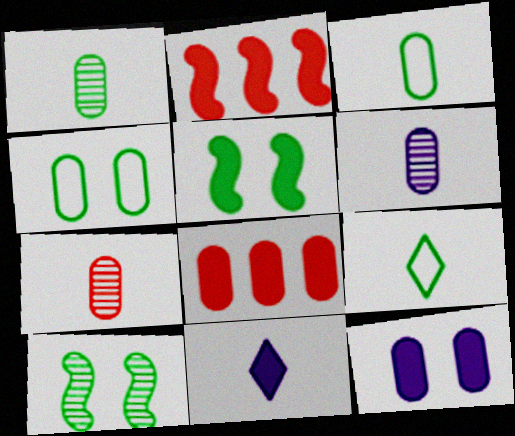[[1, 6, 7], 
[4, 6, 8], 
[5, 8, 11]]